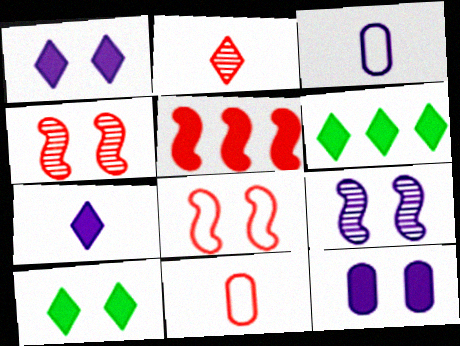[[3, 4, 6], 
[6, 9, 11]]